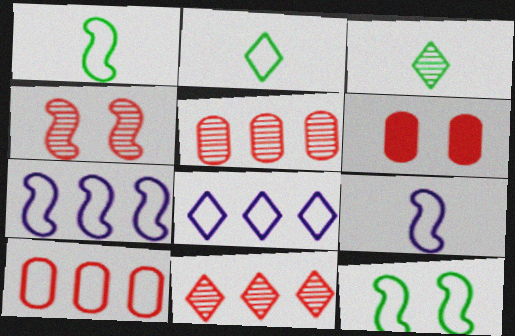[[3, 6, 7]]